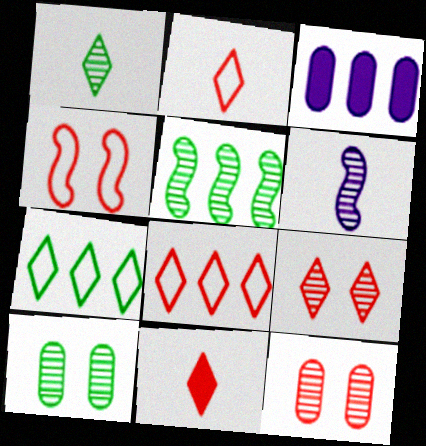[[1, 3, 4], 
[1, 5, 10], 
[3, 5, 8], 
[8, 9, 11]]